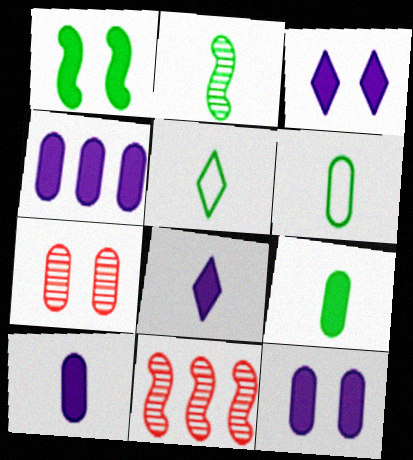[[2, 5, 9], 
[3, 6, 11], 
[4, 6, 7], 
[4, 10, 12], 
[5, 11, 12]]